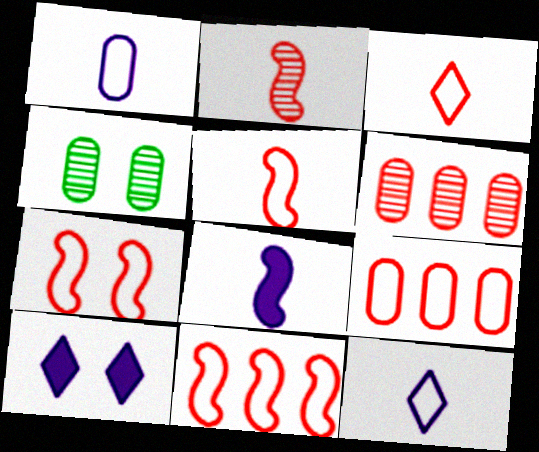[[3, 7, 9], 
[4, 7, 10], 
[5, 7, 11]]